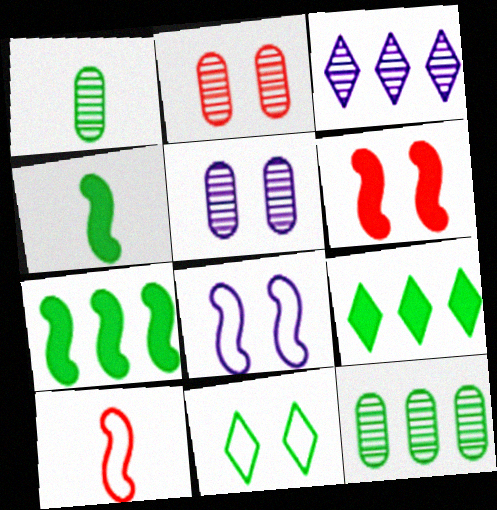[[1, 7, 11], 
[4, 11, 12], 
[5, 6, 11], 
[5, 9, 10]]